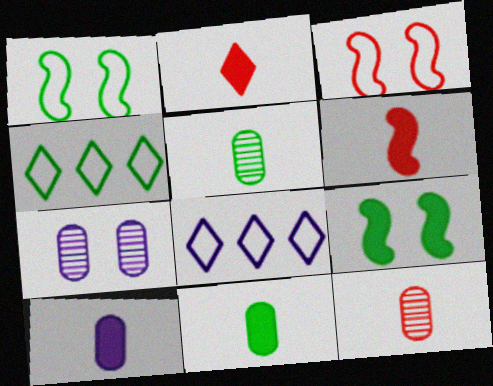[[4, 5, 9], 
[4, 6, 7], 
[8, 9, 12]]